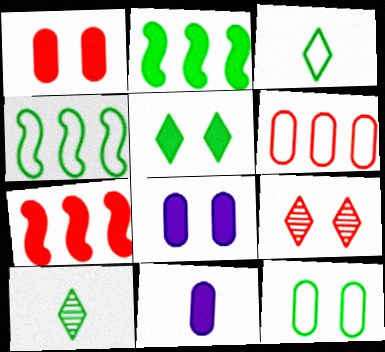[[2, 10, 12], 
[3, 4, 12], 
[4, 9, 11], 
[5, 7, 11]]